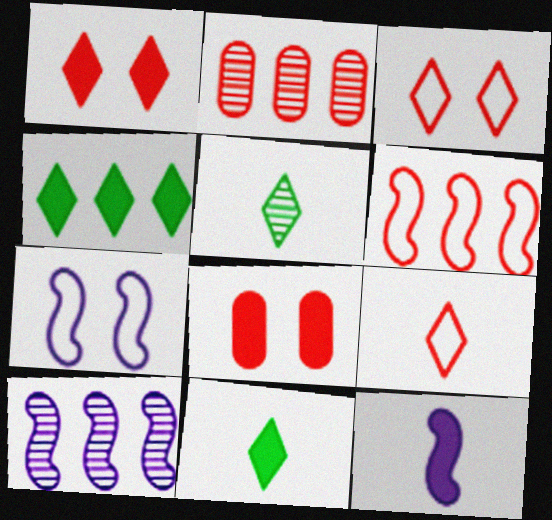[[2, 7, 11], 
[4, 8, 12], 
[7, 10, 12]]